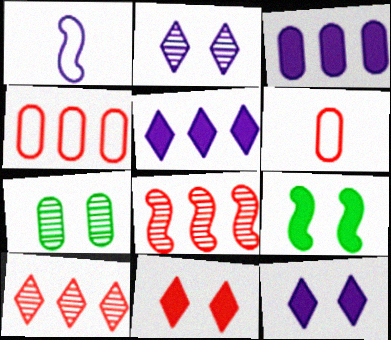[[1, 2, 3], 
[1, 8, 9], 
[3, 6, 7], 
[6, 8, 11]]